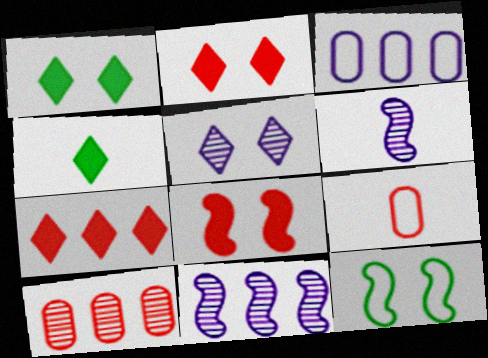[[1, 9, 11], 
[4, 6, 9]]